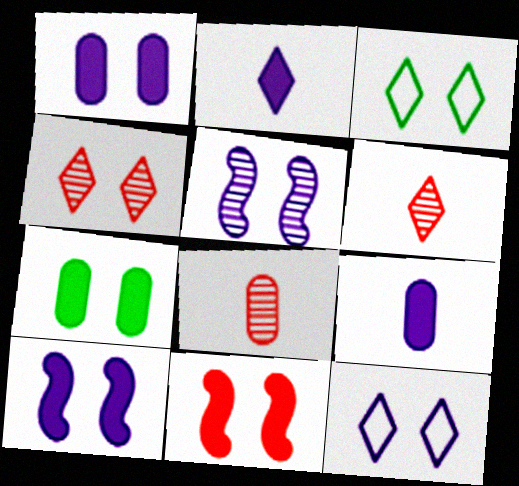[[1, 5, 12]]